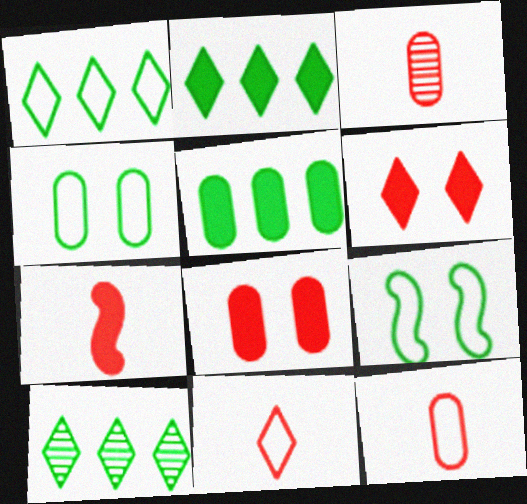[[1, 2, 10], 
[3, 7, 11]]